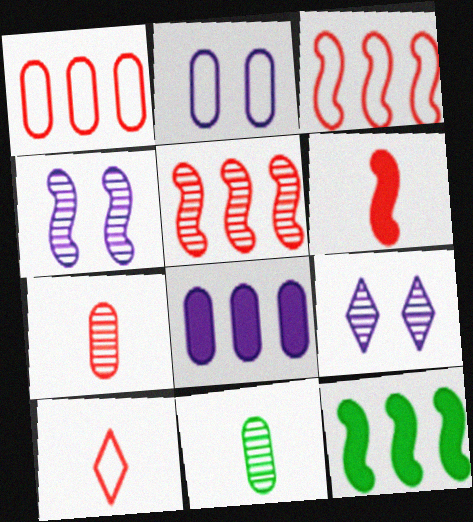[[5, 9, 11], 
[6, 7, 10]]